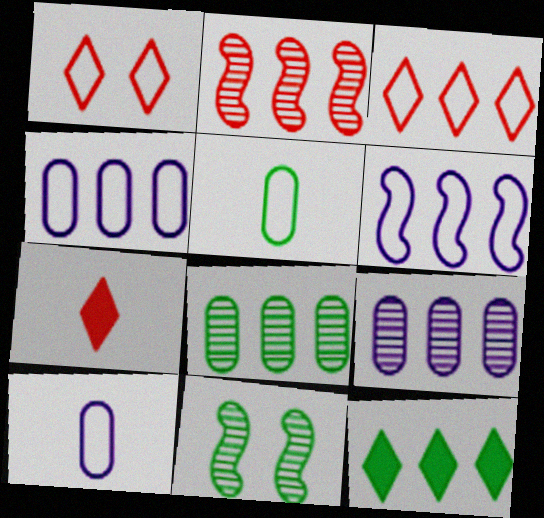[[1, 5, 6], 
[2, 4, 12], 
[4, 7, 11], 
[5, 11, 12]]